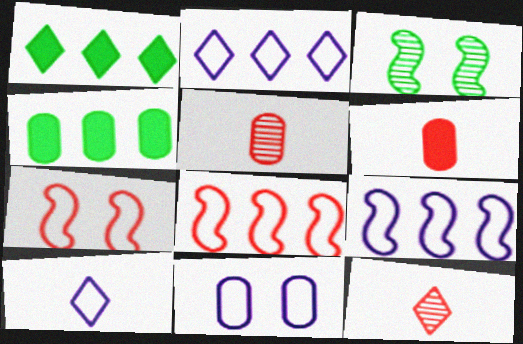[[2, 3, 6], 
[4, 5, 11], 
[9, 10, 11]]